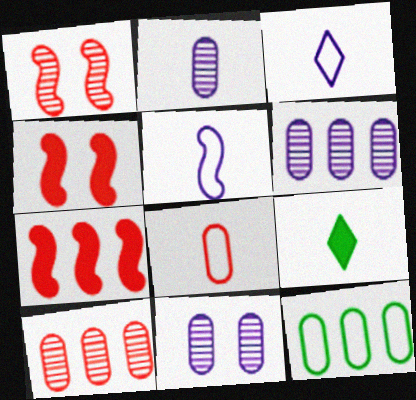[[2, 6, 11]]